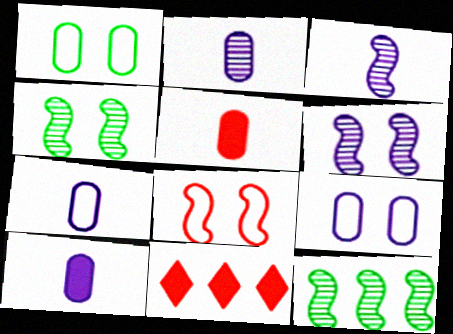[[1, 3, 11], 
[2, 7, 10], 
[4, 7, 11]]